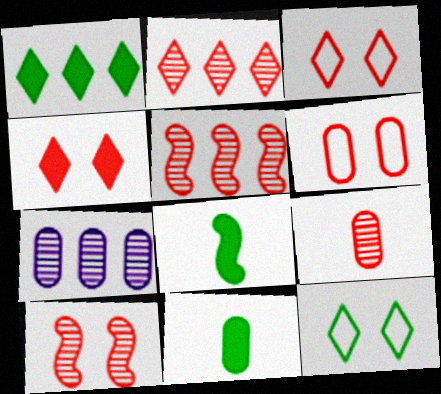[[2, 9, 10], 
[3, 7, 8], 
[4, 6, 10], 
[6, 7, 11]]